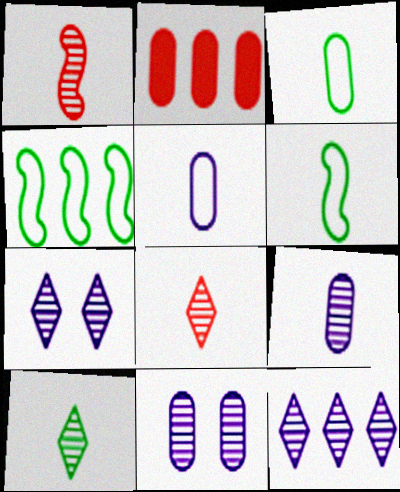[[1, 9, 10], 
[2, 3, 11], 
[2, 4, 12], 
[2, 6, 7]]